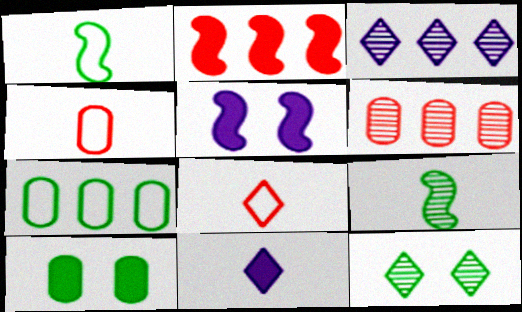[[2, 3, 7], 
[2, 10, 11], 
[4, 9, 11]]